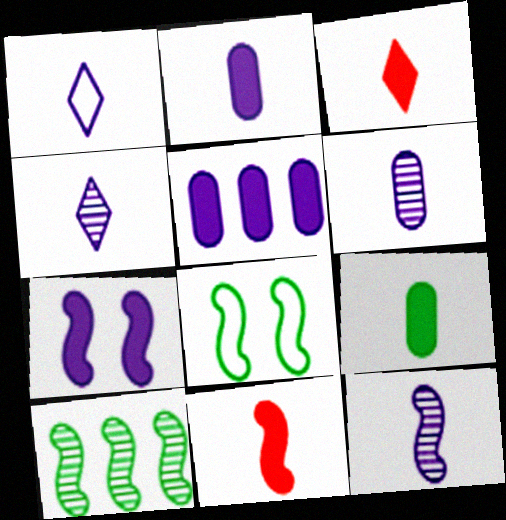[[1, 2, 12], 
[4, 6, 12]]